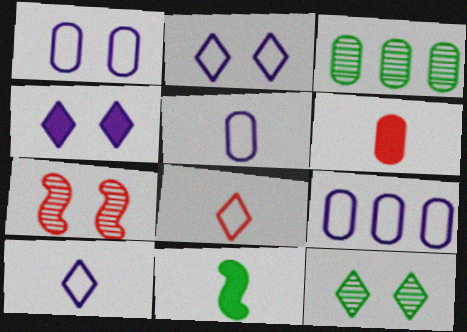[[1, 3, 6], 
[1, 5, 9]]